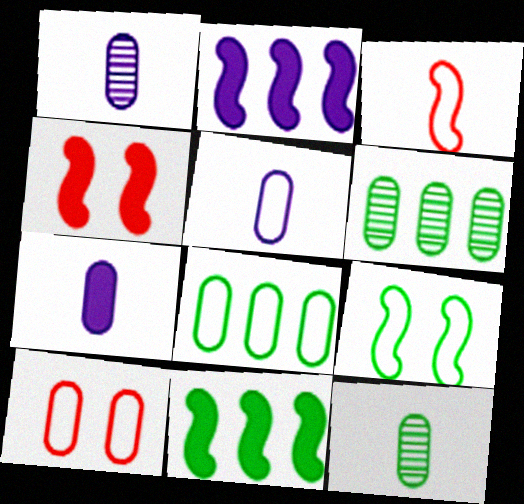[[1, 5, 7], 
[5, 8, 10], 
[6, 7, 10]]